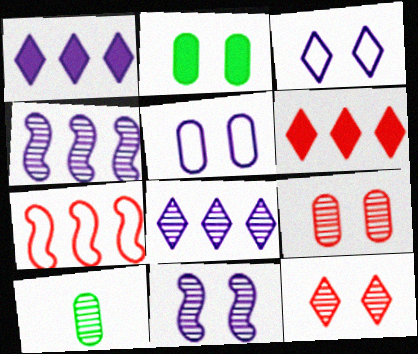[[2, 5, 9], 
[4, 10, 12]]